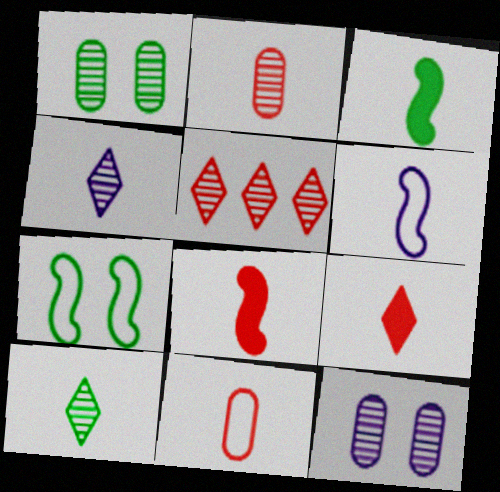[[3, 4, 11]]